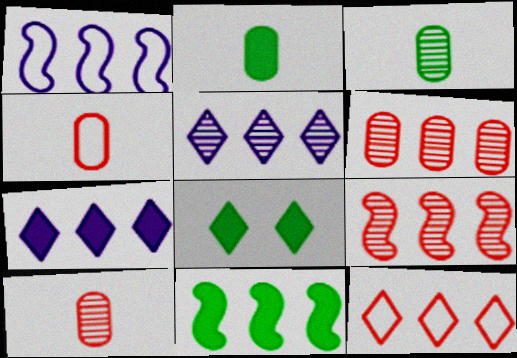[[1, 8, 10], 
[1, 9, 11], 
[2, 8, 11]]